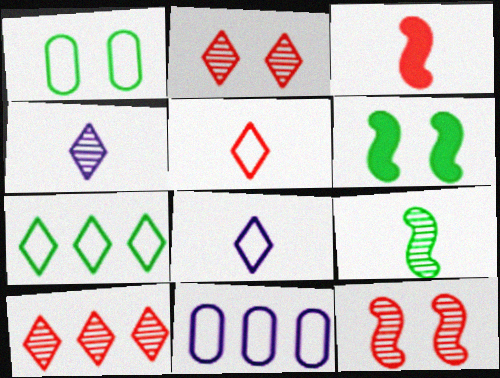[]